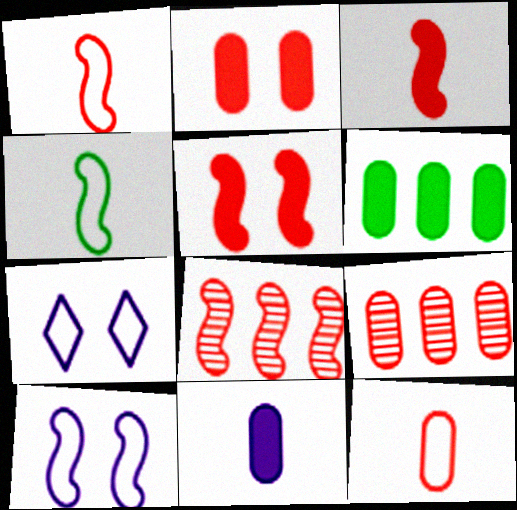[[1, 5, 8], 
[2, 6, 11], 
[2, 9, 12]]